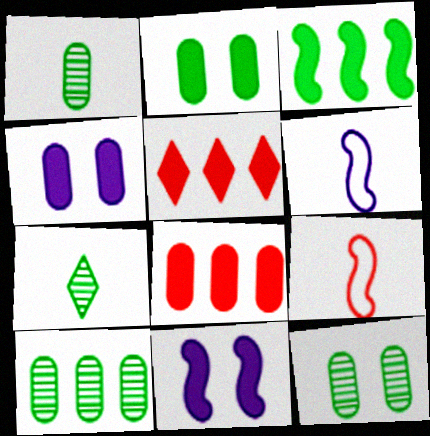[[1, 10, 12], 
[5, 6, 12]]